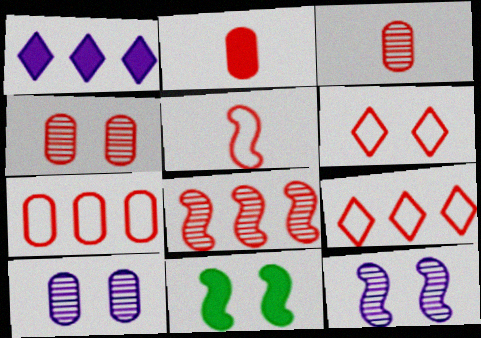[[1, 2, 11], 
[2, 4, 7], 
[2, 6, 8], 
[5, 6, 7], 
[6, 10, 11]]